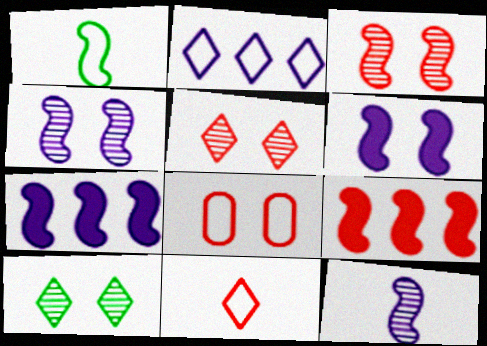[[1, 2, 8], 
[1, 3, 7], 
[1, 4, 9], 
[6, 8, 10]]